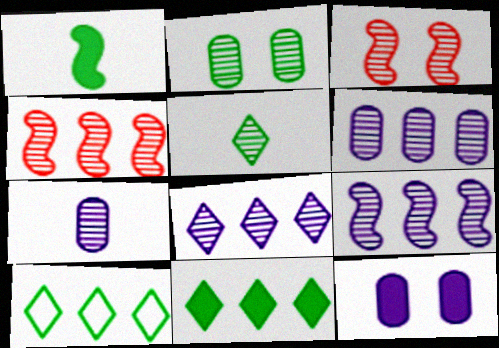[[1, 2, 10], 
[3, 5, 6], 
[6, 8, 9]]